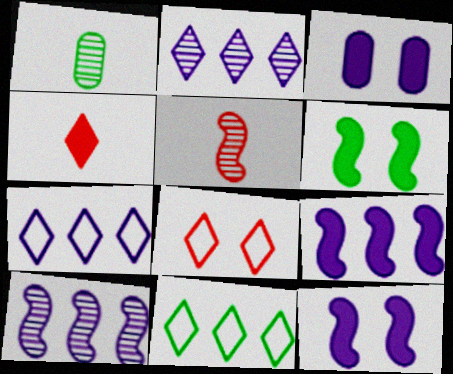[[1, 6, 11], 
[1, 8, 9], 
[3, 5, 11]]